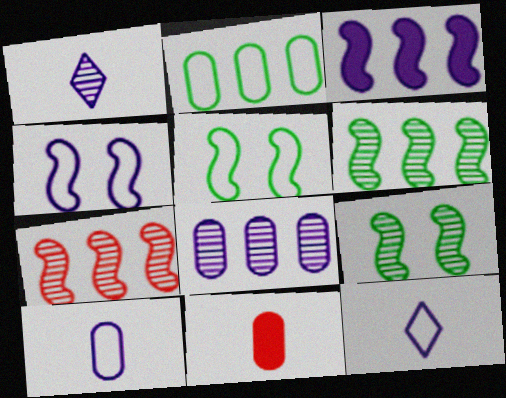[]